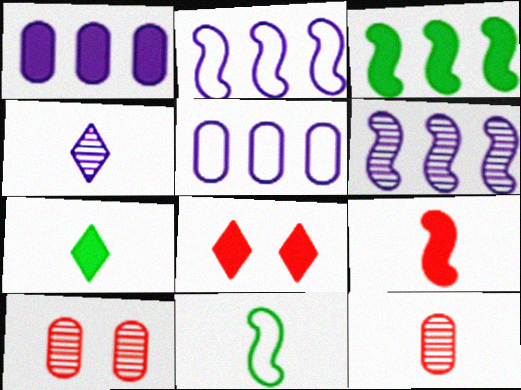[[2, 7, 10]]